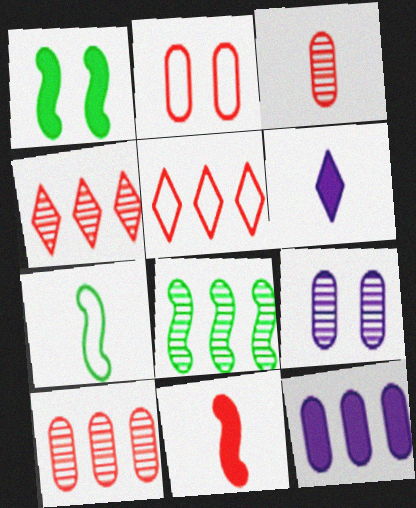[[1, 7, 8], 
[2, 4, 11], 
[2, 6, 8], 
[3, 6, 7], 
[5, 8, 12]]